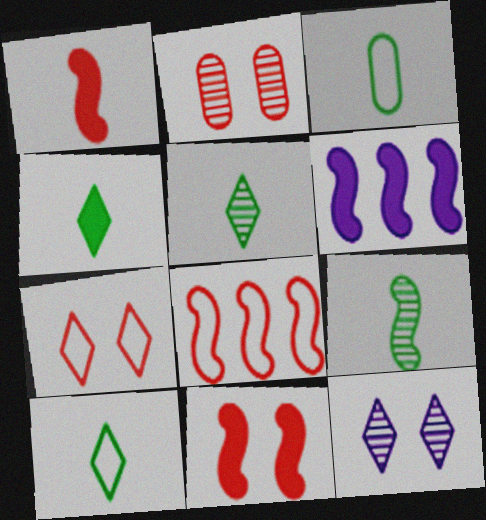[[2, 6, 10], 
[2, 7, 11], 
[3, 4, 9], 
[4, 5, 10]]